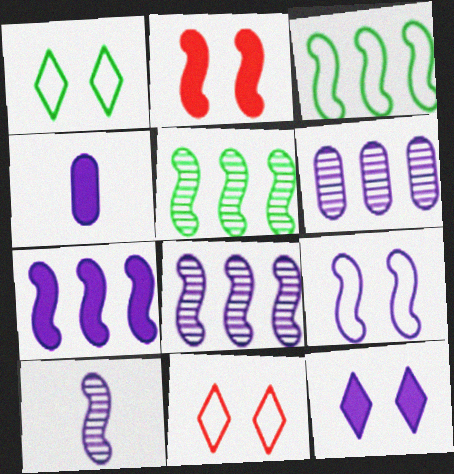[[2, 3, 10], 
[4, 5, 11], 
[4, 7, 12], 
[7, 9, 10]]